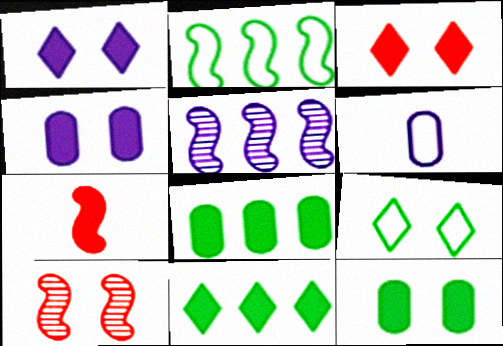[[1, 5, 6], 
[1, 7, 8], 
[4, 7, 11], 
[4, 9, 10], 
[6, 10, 11]]